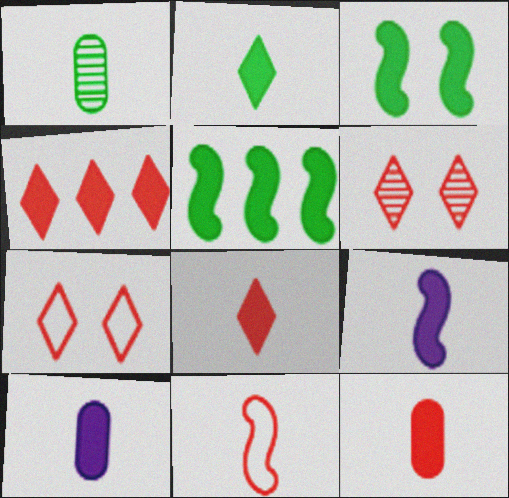[[2, 9, 12], 
[3, 4, 10]]